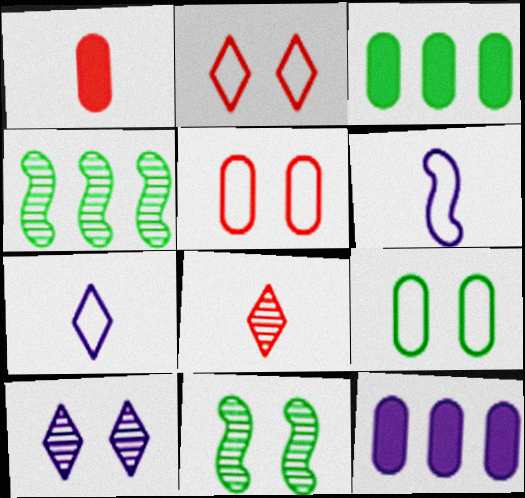[[6, 10, 12]]